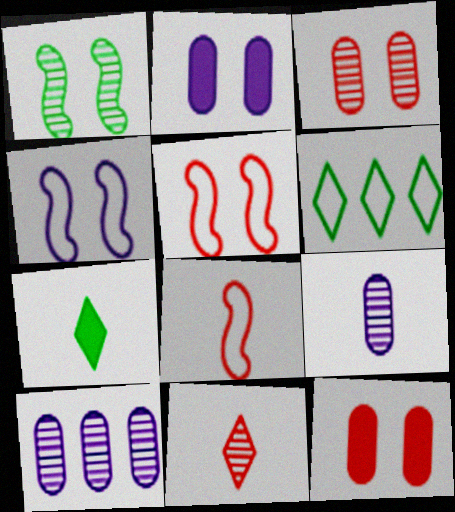[[1, 10, 11], 
[5, 7, 10], 
[7, 8, 9]]